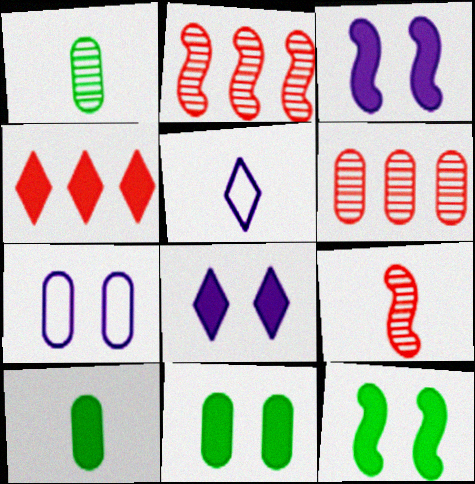[[2, 5, 11], 
[3, 4, 10], 
[5, 6, 12], 
[5, 9, 10], 
[6, 7, 10]]